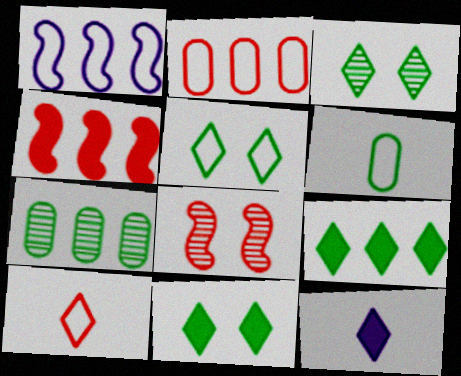[[3, 5, 11]]